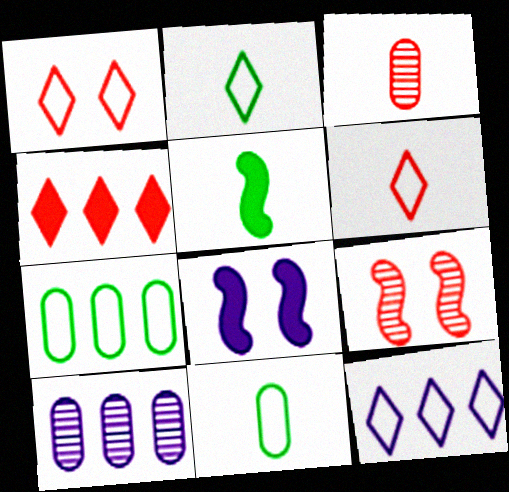[[1, 2, 12], 
[1, 5, 10]]